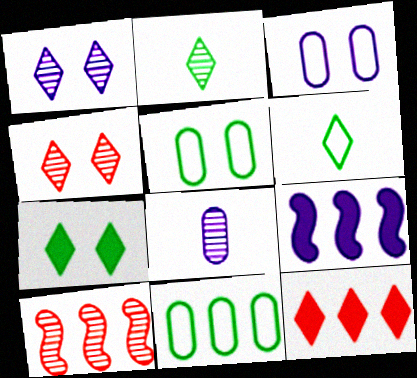[[1, 6, 12]]